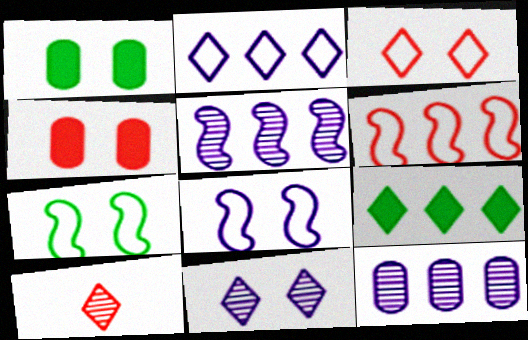[[4, 6, 10], 
[4, 7, 11], 
[6, 9, 12]]